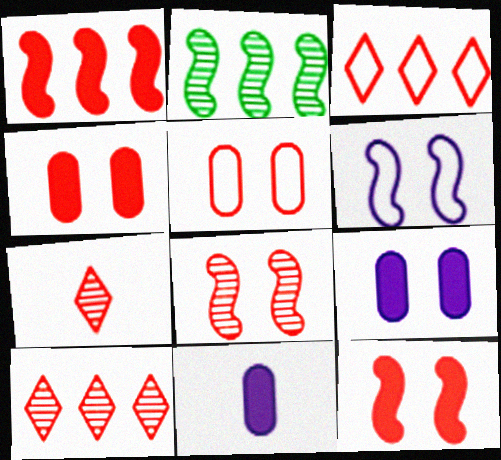[[1, 5, 7]]